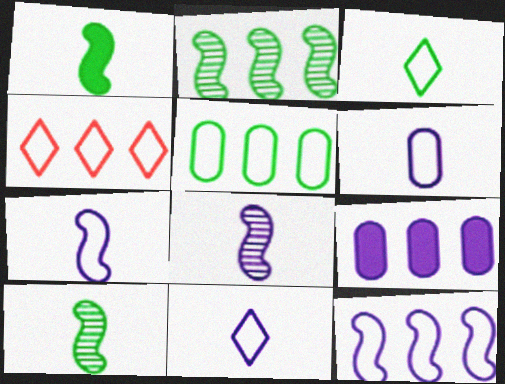[[2, 4, 9], 
[4, 5, 12], 
[6, 7, 11]]